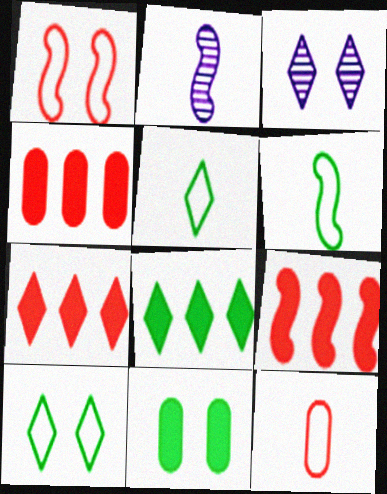[[1, 3, 11], 
[2, 4, 10], 
[3, 4, 6], 
[3, 5, 7], 
[4, 7, 9]]